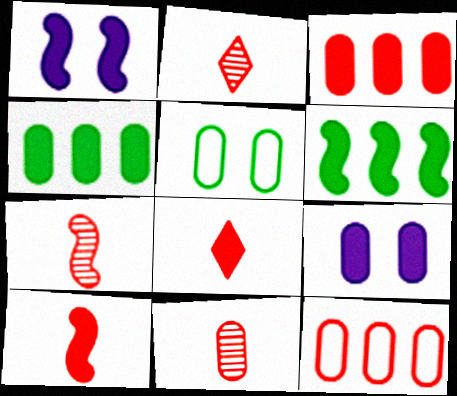[[1, 4, 8], 
[1, 6, 10], 
[2, 7, 11], 
[6, 8, 9]]